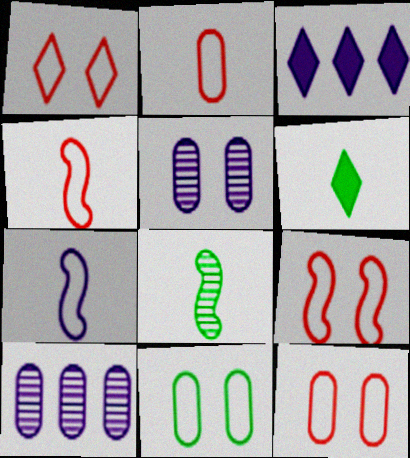[[1, 9, 12], 
[3, 5, 7], 
[3, 8, 12], 
[6, 9, 10]]